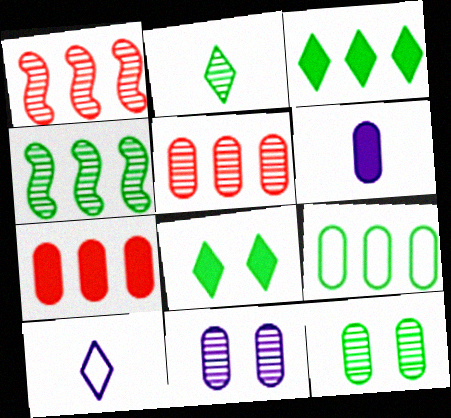[[1, 2, 11], 
[2, 4, 12], 
[3, 4, 9]]